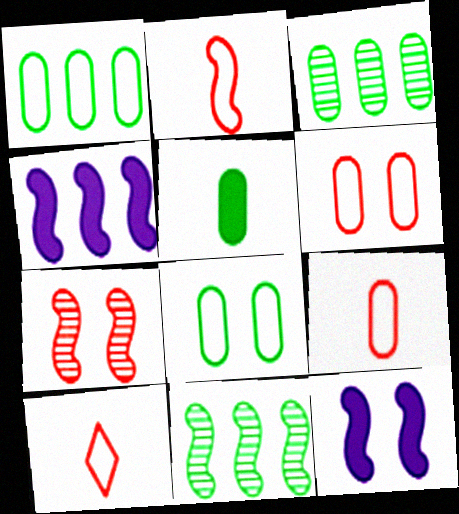[[2, 9, 10], 
[2, 11, 12], 
[3, 5, 8], 
[3, 10, 12]]